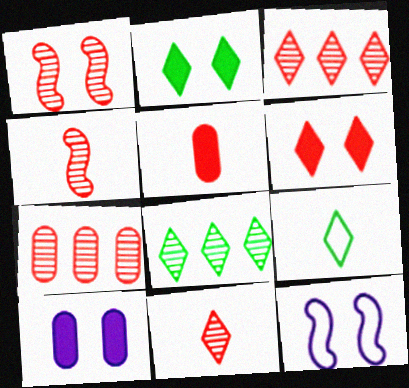[[1, 7, 11], 
[2, 8, 9], 
[5, 8, 12]]